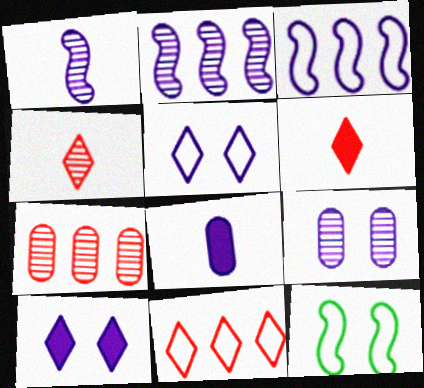[[2, 5, 8]]